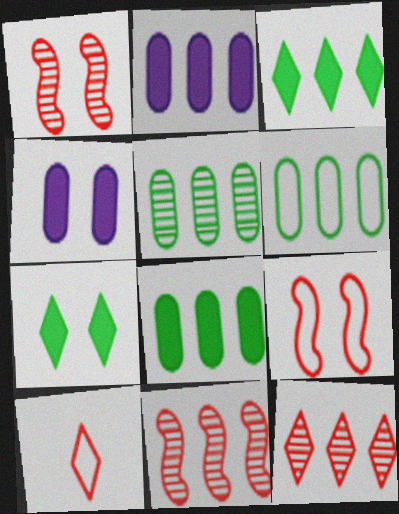[[5, 6, 8]]